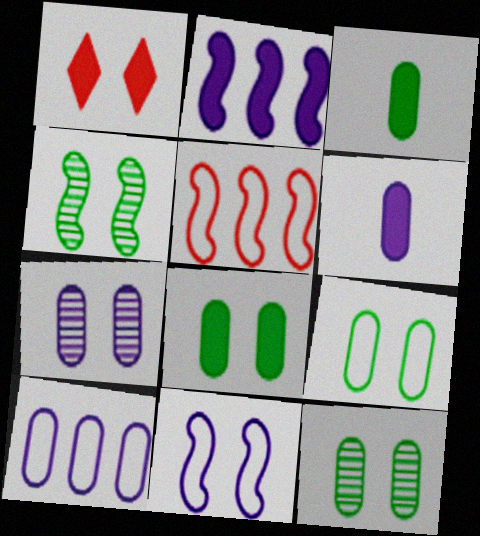[[1, 2, 3], 
[1, 11, 12], 
[6, 7, 10], 
[8, 9, 12]]